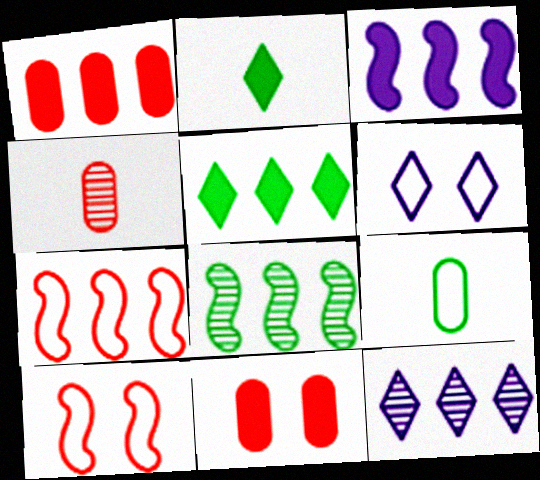[[1, 3, 5], 
[2, 3, 11], 
[3, 7, 8], 
[6, 7, 9]]